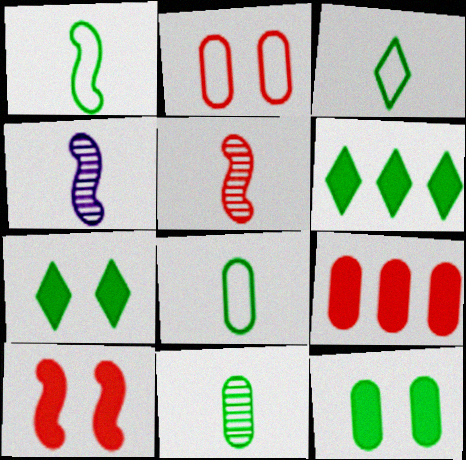[[1, 3, 8], 
[2, 4, 6]]